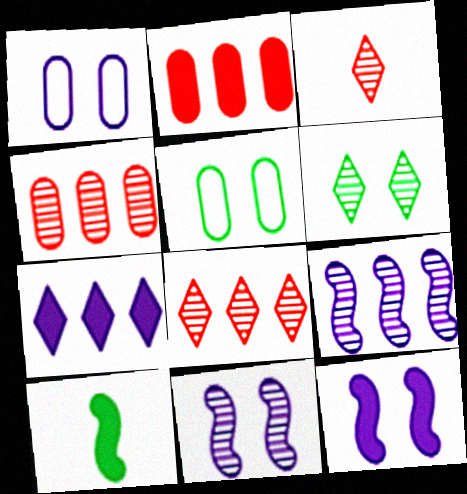[[1, 8, 10]]